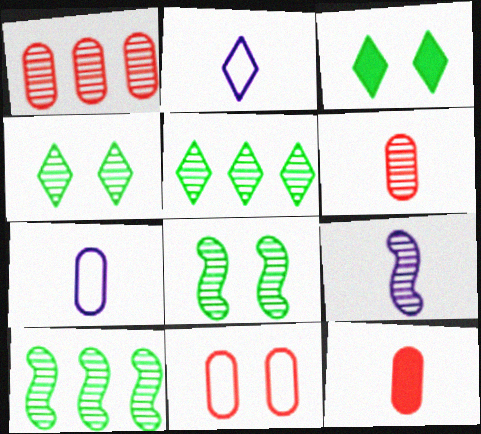[[1, 4, 9], 
[1, 11, 12]]